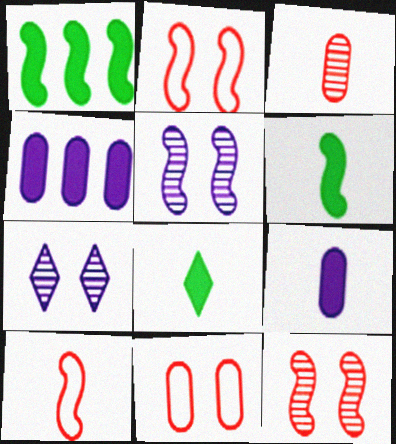[[1, 5, 10]]